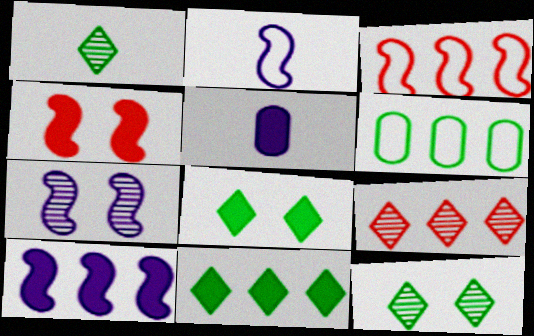[[2, 7, 10], 
[3, 5, 12], 
[4, 5, 11], 
[6, 9, 10]]